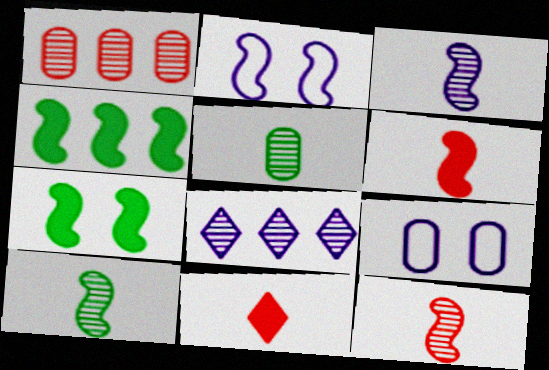[[2, 4, 12], 
[3, 10, 12]]